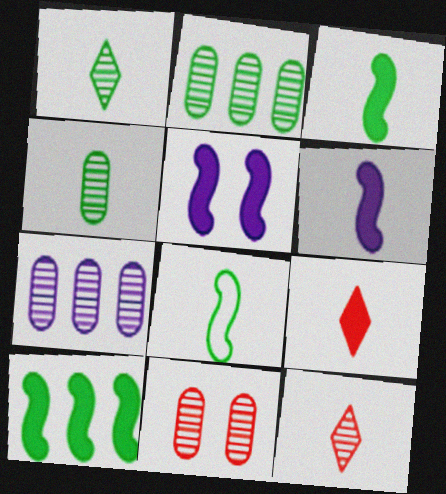[[4, 7, 11]]